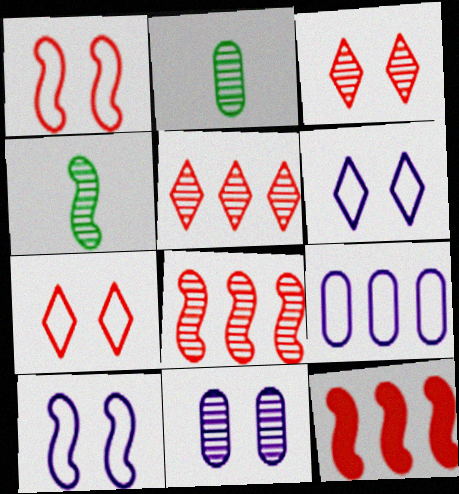[[2, 6, 12], 
[4, 5, 11], 
[4, 10, 12]]